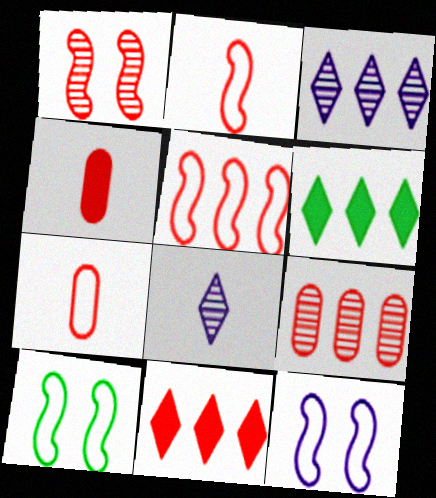[[1, 7, 11], 
[3, 4, 10], 
[5, 9, 11]]